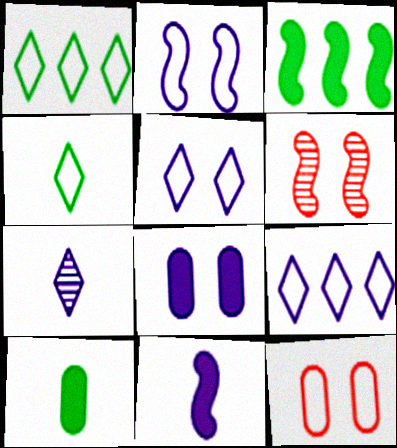[[3, 7, 12], 
[6, 9, 10]]